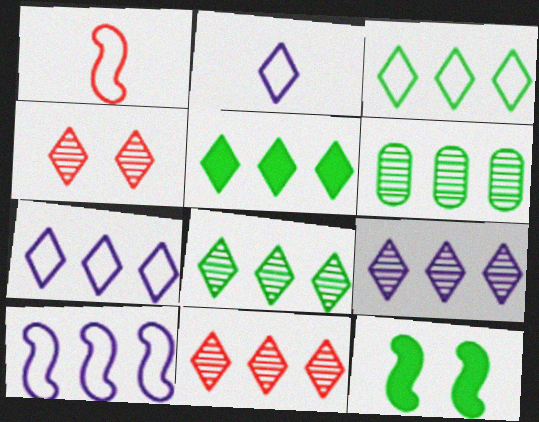[[2, 4, 5], 
[3, 5, 8], 
[5, 7, 11], 
[8, 9, 11]]